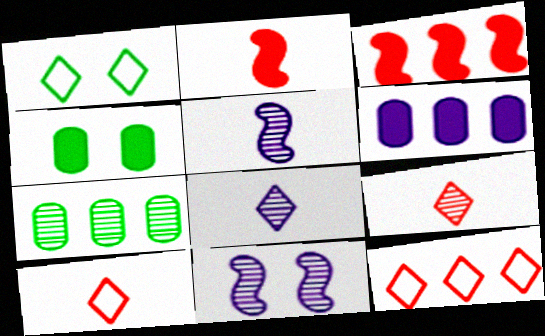[[4, 5, 12], 
[7, 9, 11]]